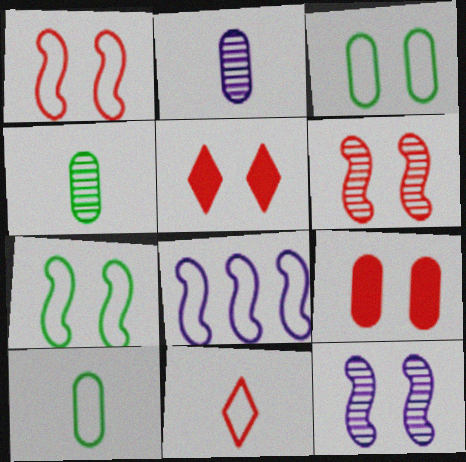[[3, 5, 12], 
[3, 8, 11], 
[4, 5, 8]]